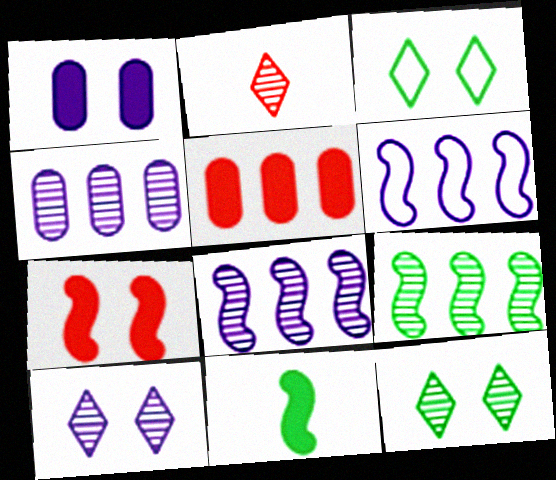[]